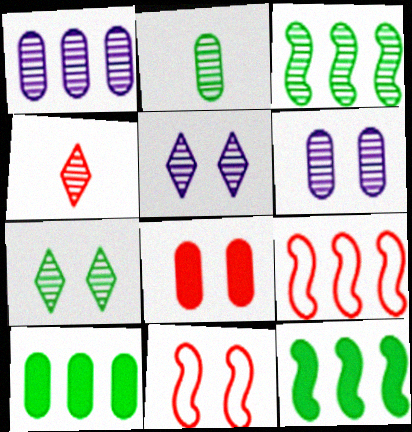[[2, 3, 7], 
[3, 4, 6], 
[4, 8, 9]]